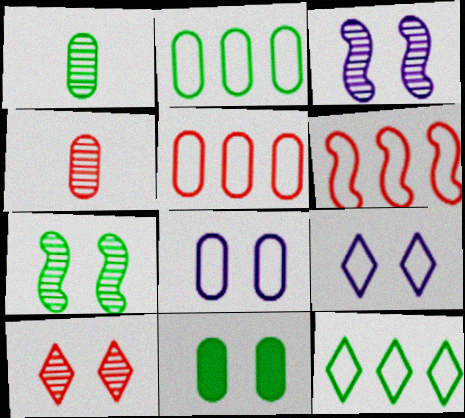[[1, 2, 11]]